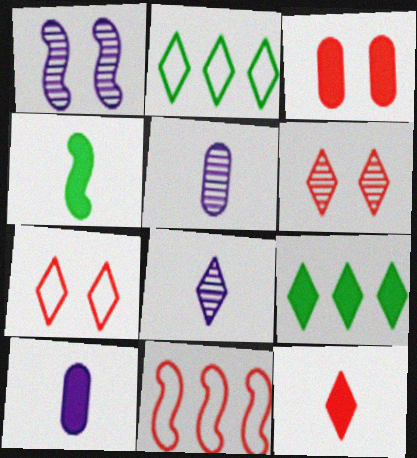[[1, 4, 11], 
[4, 10, 12], 
[7, 8, 9]]